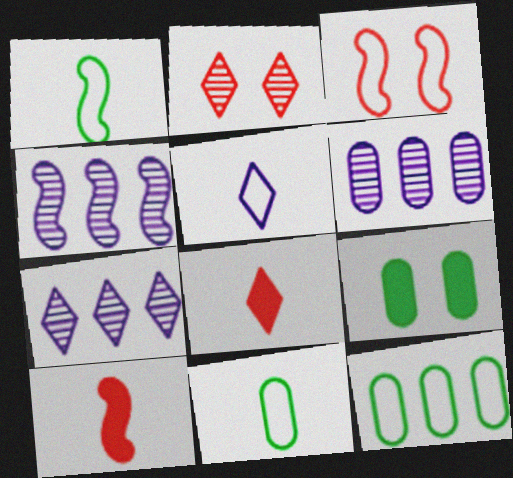[[3, 5, 12], 
[4, 6, 7]]